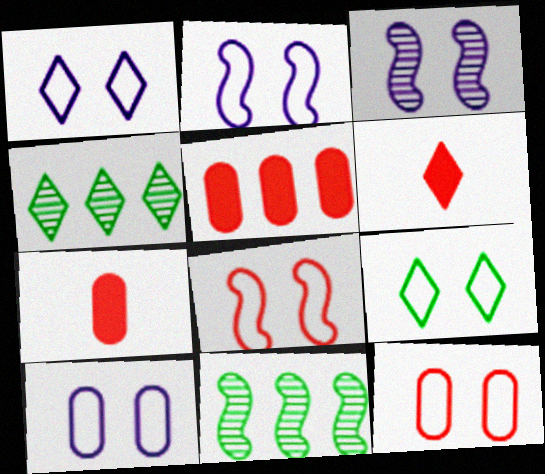[[1, 2, 10], 
[1, 4, 6], 
[1, 7, 11], 
[2, 4, 7], 
[2, 9, 12], 
[6, 10, 11], 
[8, 9, 10]]